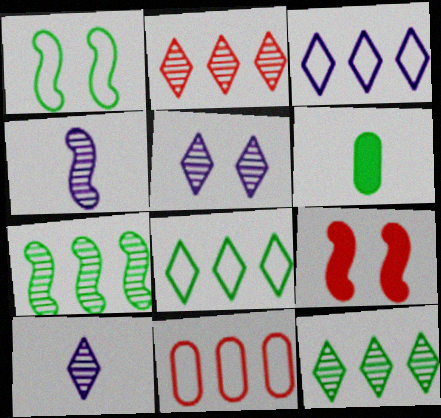[[1, 6, 12]]